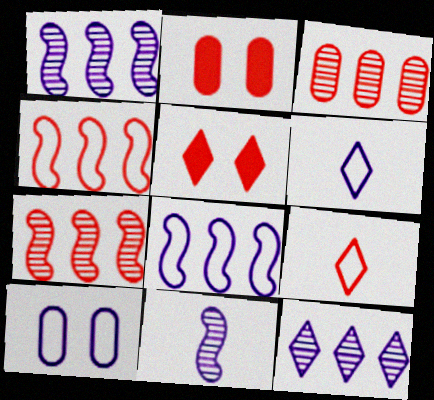[[2, 7, 9], 
[6, 8, 10]]